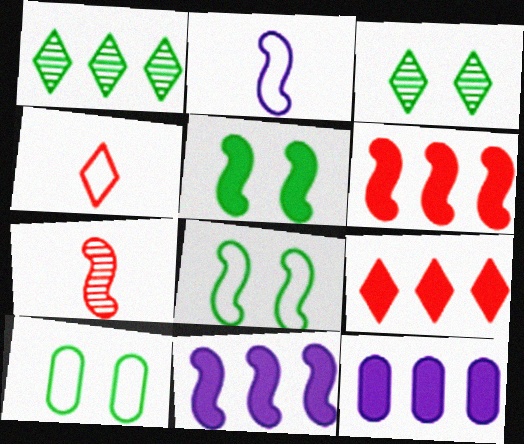[[3, 5, 10], 
[7, 8, 11]]